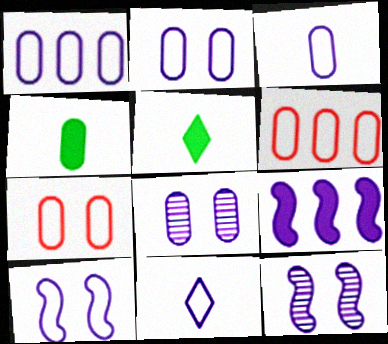[[1, 2, 3], 
[1, 10, 11], 
[4, 6, 8], 
[5, 6, 12], 
[8, 9, 11]]